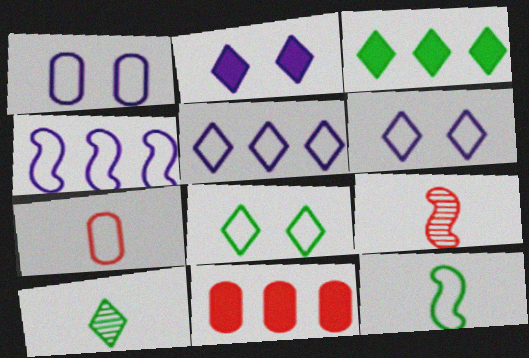[[1, 3, 9], 
[3, 8, 10], 
[4, 7, 8]]